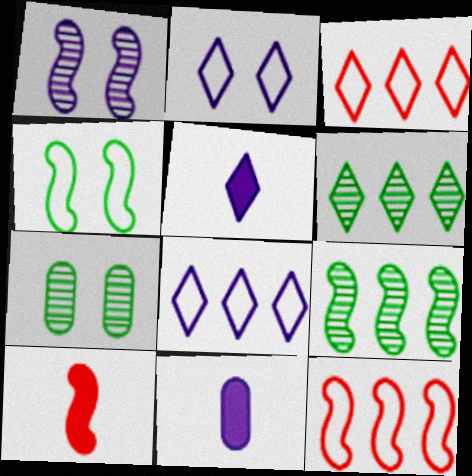[[1, 8, 11], 
[5, 7, 12], 
[7, 8, 10]]